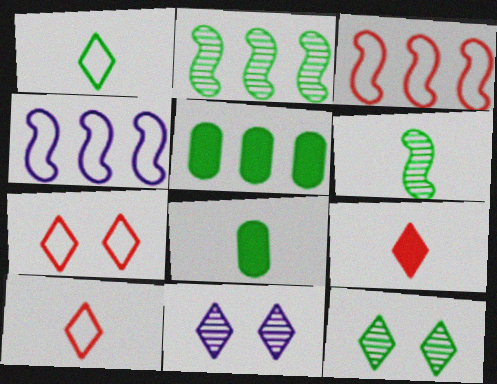[[1, 6, 8], 
[3, 8, 11]]